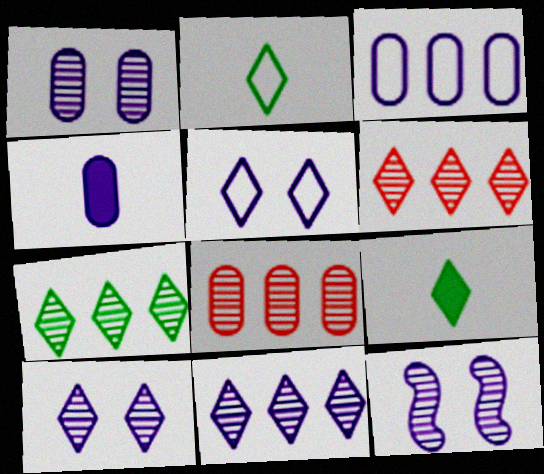[[1, 3, 4], 
[1, 10, 12], 
[5, 6, 9], 
[6, 7, 11]]